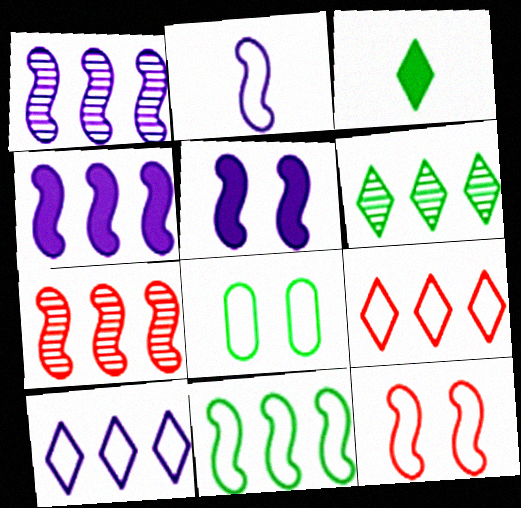[[1, 2, 5], 
[2, 8, 9], 
[2, 11, 12], 
[4, 7, 11]]